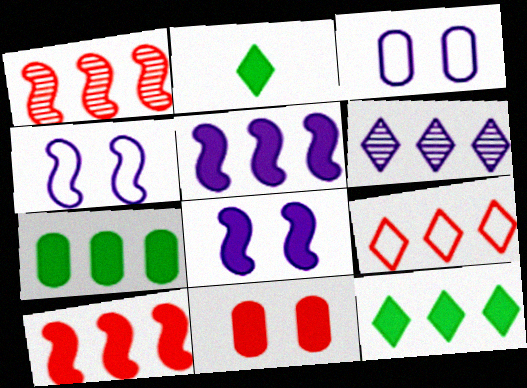[[1, 2, 3], 
[2, 5, 11], 
[6, 9, 12]]